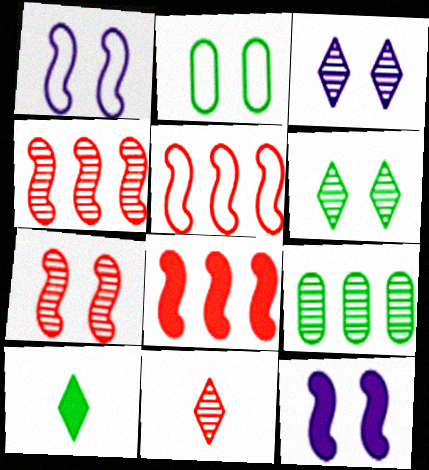[[4, 5, 8]]